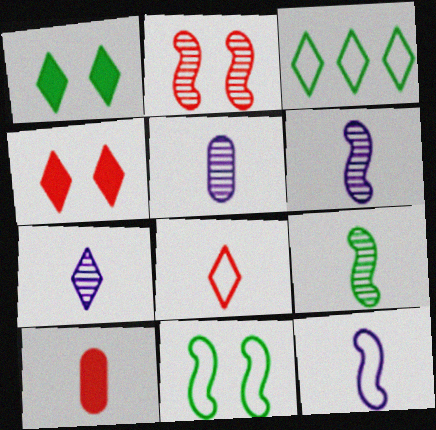[[3, 4, 7], 
[5, 6, 7]]